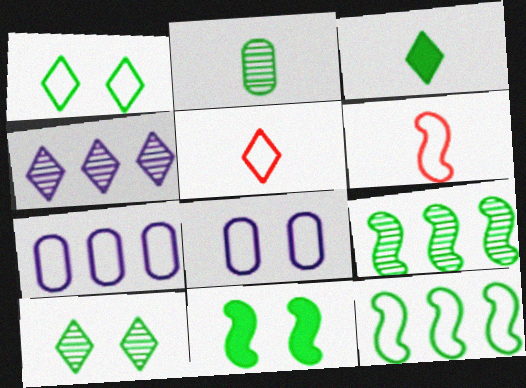[[1, 6, 7], 
[2, 9, 10], 
[5, 8, 12]]